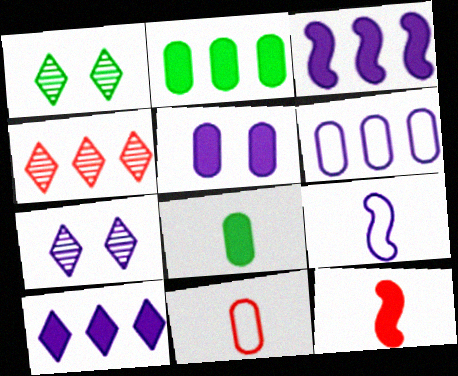[[1, 3, 11], 
[1, 6, 12]]